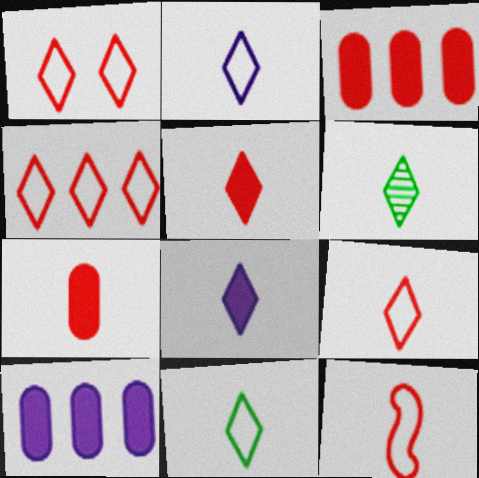[[1, 4, 9], 
[2, 5, 6], 
[2, 9, 11], 
[6, 8, 9]]